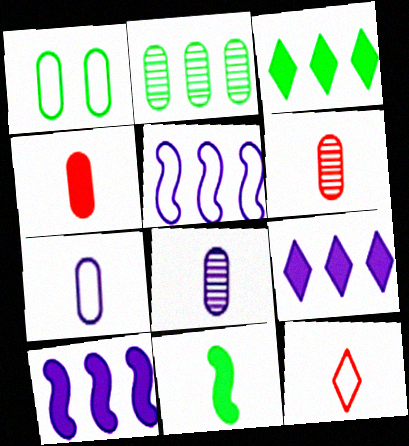[[1, 5, 12], 
[8, 11, 12]]